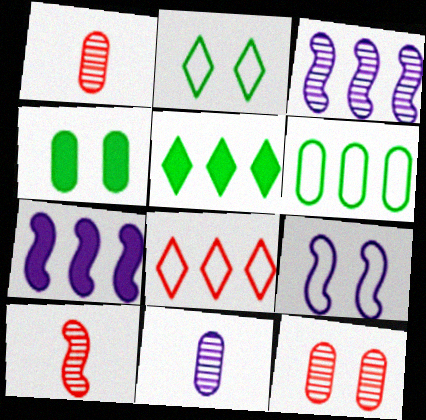[[1, 2, 7], 
[1, 5, 9]]